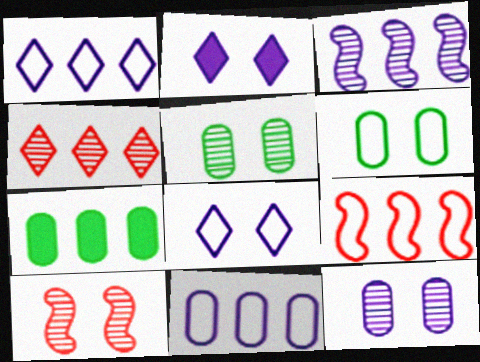[[2, 6, 10]]